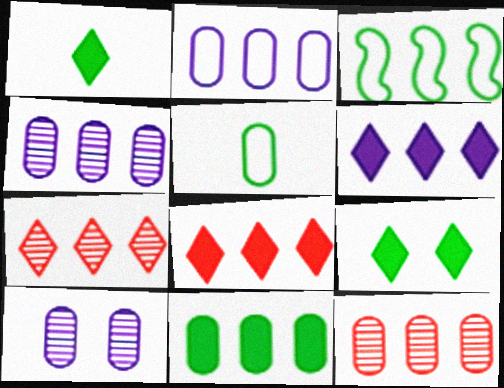[[2, 11, 12], 
[3, 4, 8], 
[3, 6, 12]]